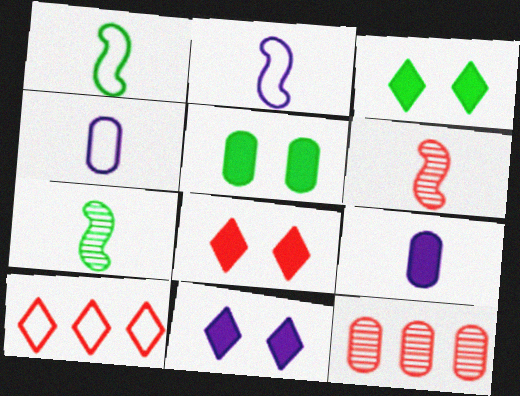[[1, 11, 12], 
[2, 3, 12], 
[3, 8, 11], 
[4, 5, 12]]